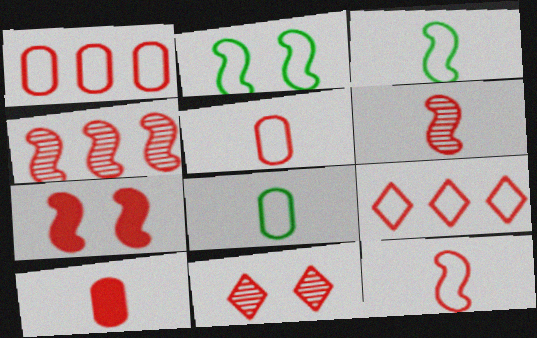[[4, 7, 12]]